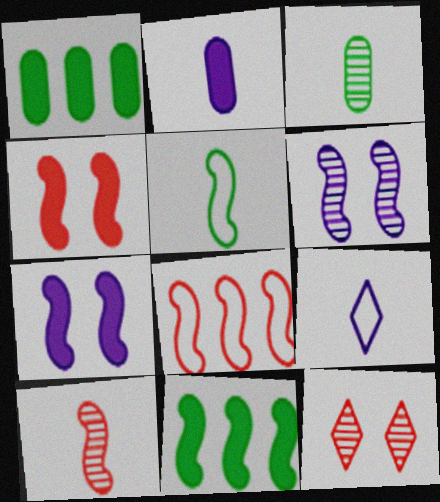[[4, 8, 10]]